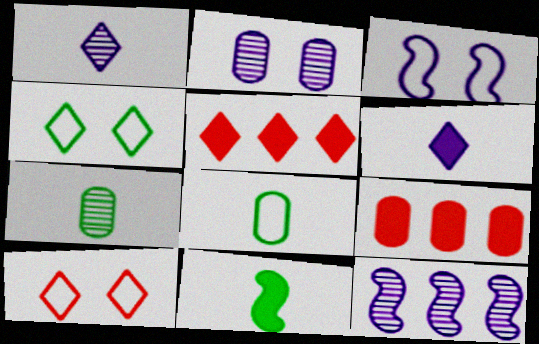[[1, 2, 12], 
[1, 4, 5], 
[2, 8, 9], 
[3, 5, 7]]